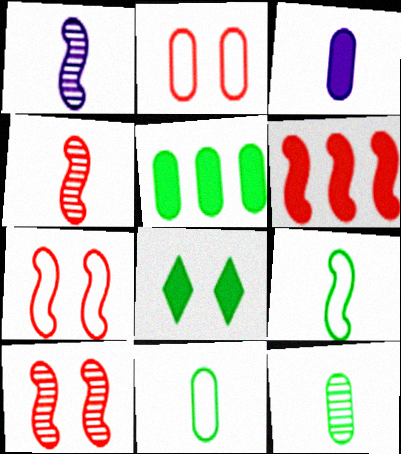[[3, 6, 8], 
[4, 6, 7]]